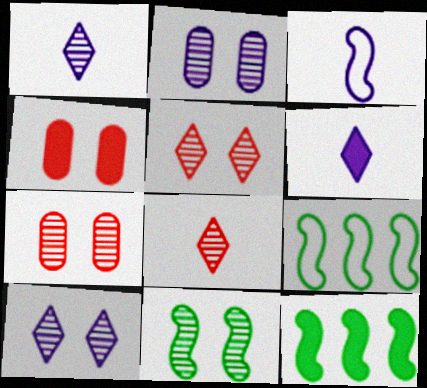[[1, 4, 9], 
[2, 5, 11], 
[4, 6, 12], 
[6, 7, 9], 
[7, 10, 11]]